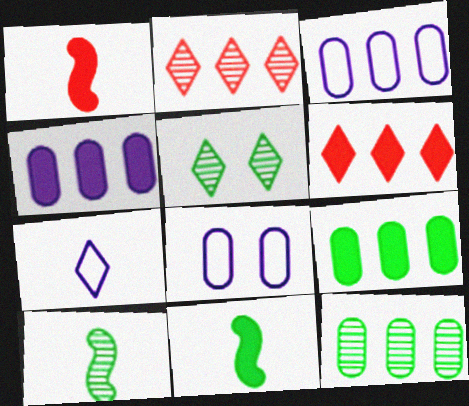[[1, 3, 5], 
[2, 8, 11], 
[5, 6, 7], 
[5, 10, 12], 
[6, 8, 10]]